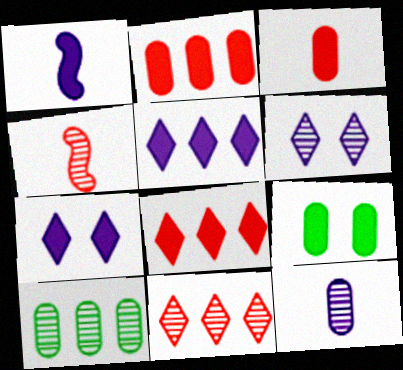[[1, 8, 9], 
[4, 6, 10]]